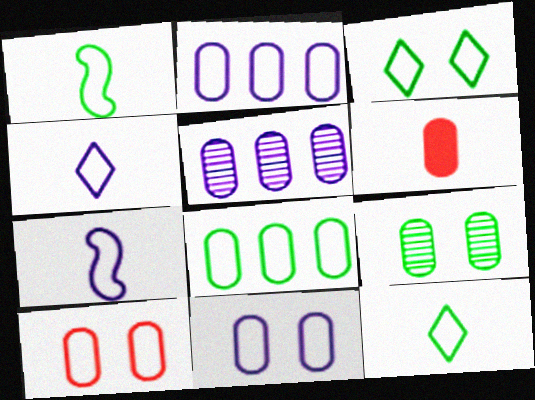[[1, 3, 8], 
[2, 6, 9]]